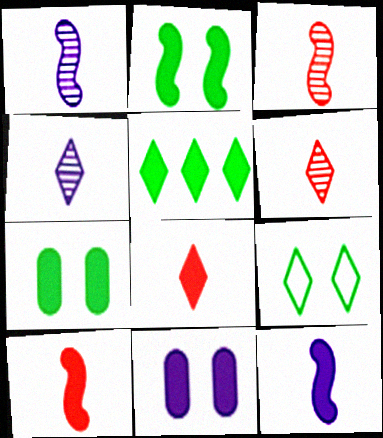[[5, 10, 11]]